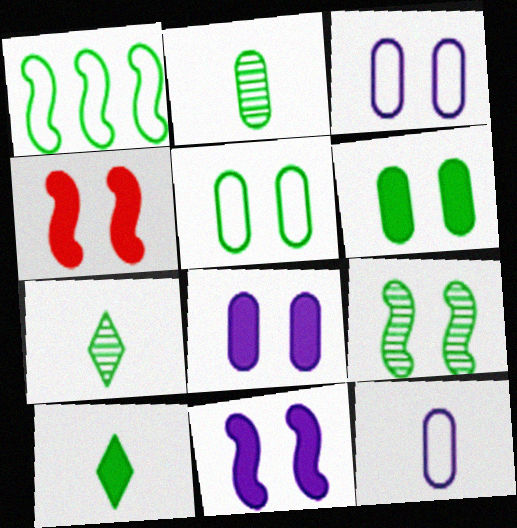[[1, 6, 7]]